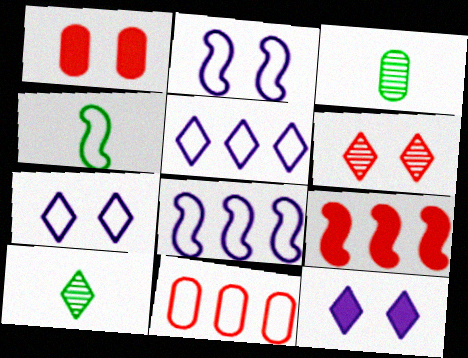[[1, 8, 10], 
[3, 7, 9], 
[4, 7, 11]]